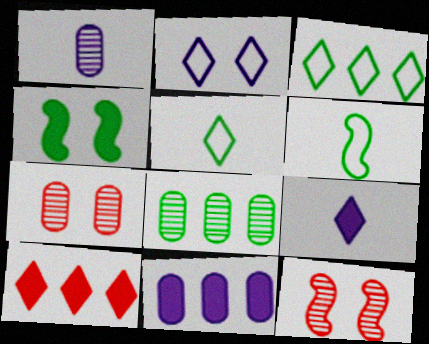[[1, 7, 8], 
[2, 4, 7], 
[4, 5, 8], 
[5, 11, 12]]